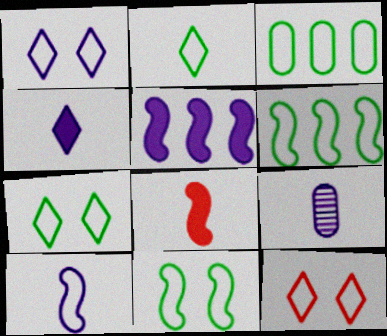[[1, 5, 9], 
[1, 7, 12], 
[2, 3, 11], 
[2, 8, 9], 
[3, 10, 12], 
[4, 9, 10]]